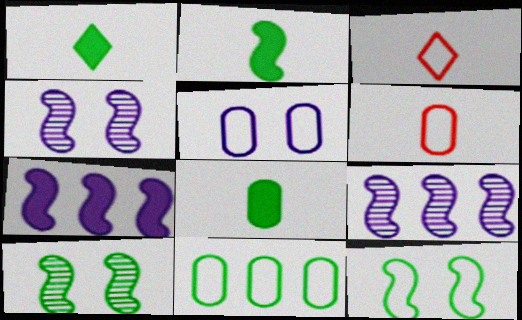[[1, 2, 8], 
[1, 10, 11], 
[5, 6, 11]]